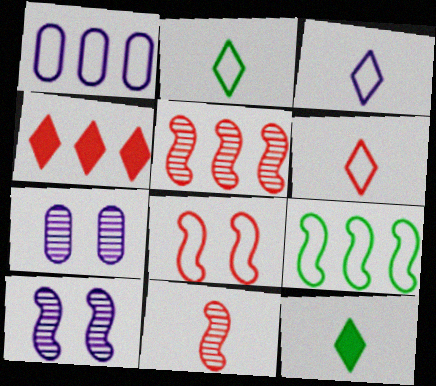[[1, 2, 8], 
[2, 3, 6]]